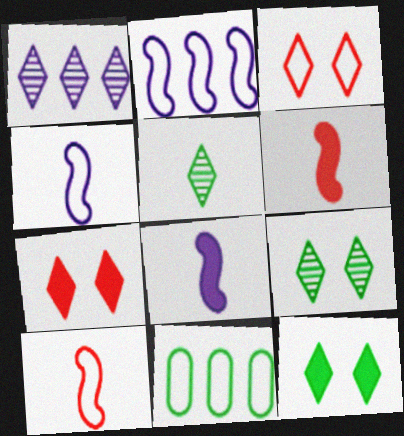[[3, 4, 11]]